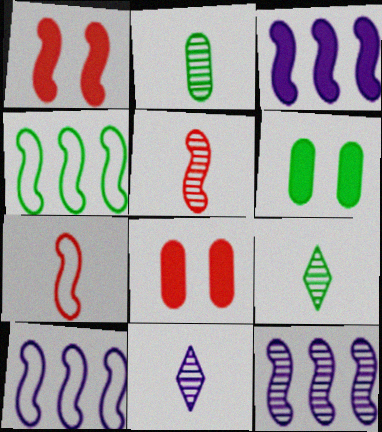[[2, 5, 11], 
[3, 10, 12], 
[4, 6, 9], 
[4, 8, 11], 
[8, 9, 10]]